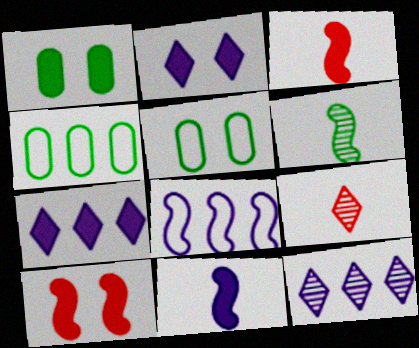[[1, 2, 10], 
[1, 3, 7], 
[1, 8, 9], 
[3, 5, 12], 
[6, 8, 10]]